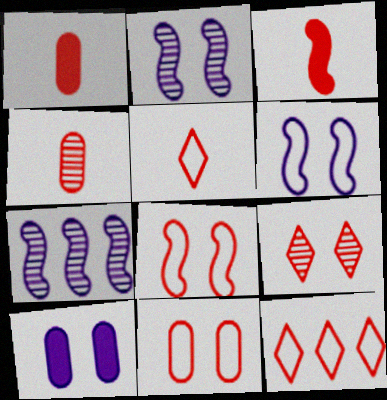[[3, 4, 5]]